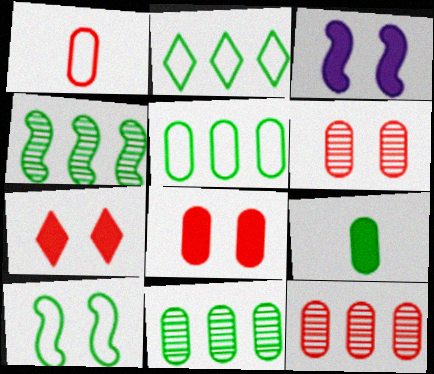[[1, 8, 12]]